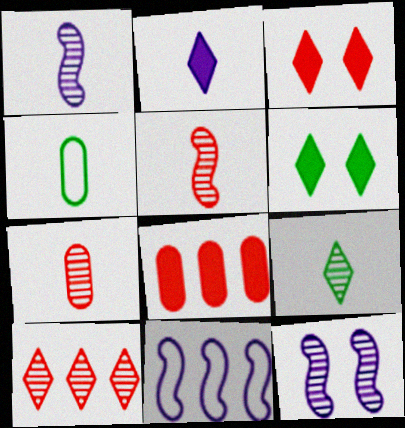[[1, 7, 9], 
[2, 4, 5], 
[6, 7, 11]]